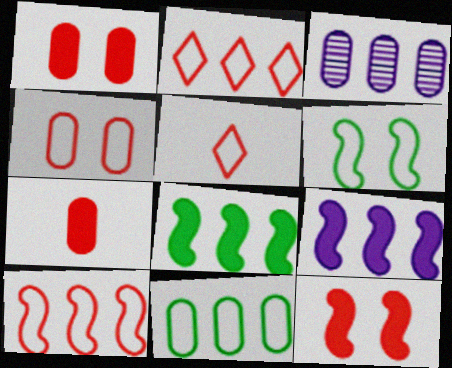[[2, 3, 8], 
[4, 5, 10]]